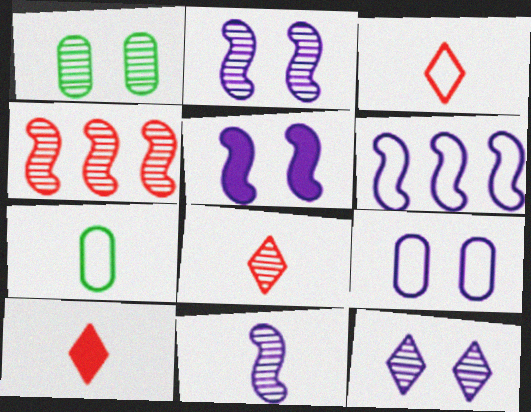[[1, 6, 10], 
[3, 8, 10], 
[5, 6, 11], 
[5, 9, 12], 
[7, 10, 11]]